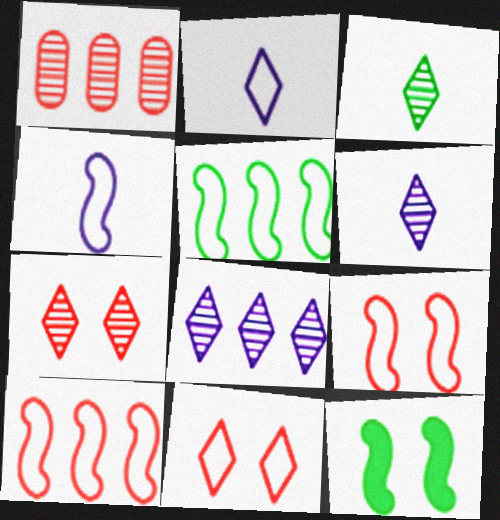[[1, 2, 12], 
[3, 7, 8], 
[4, 5, 9]]